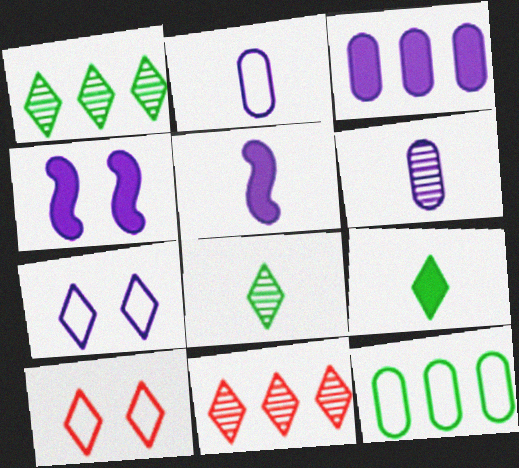[[7, 9, 11]]